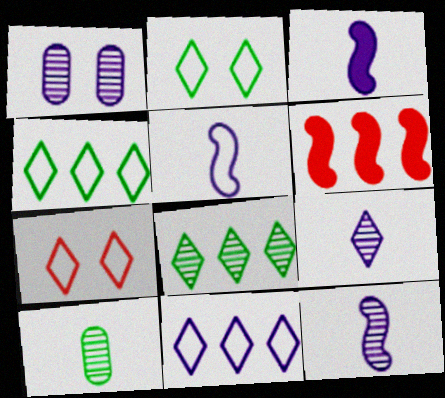[[1, 3, 11], 
[3, 5, 12]]